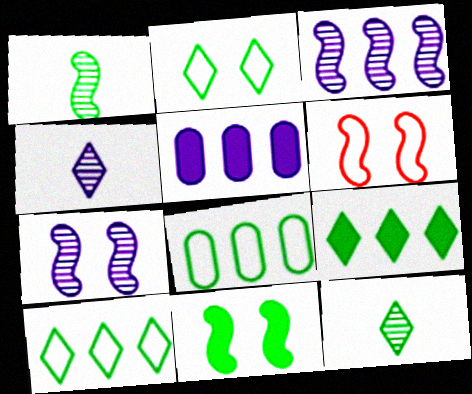[[2, 9, 12], 
[5, 6, 12], 
[6, 7, 11], 
[8, 11, 12]]